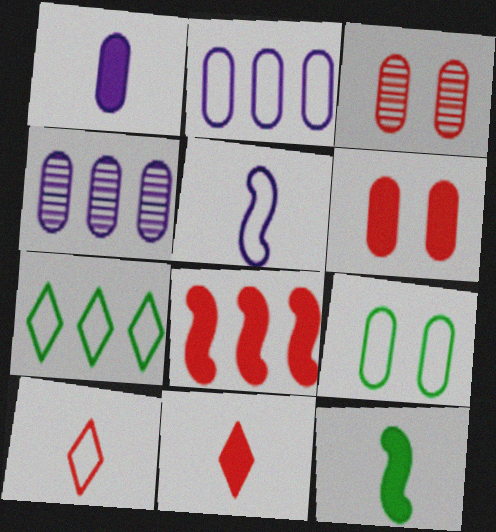[[1, 11, 12], 
[3, 8, 10], 
[4, 7, 8], 
[6, 8, 11]]